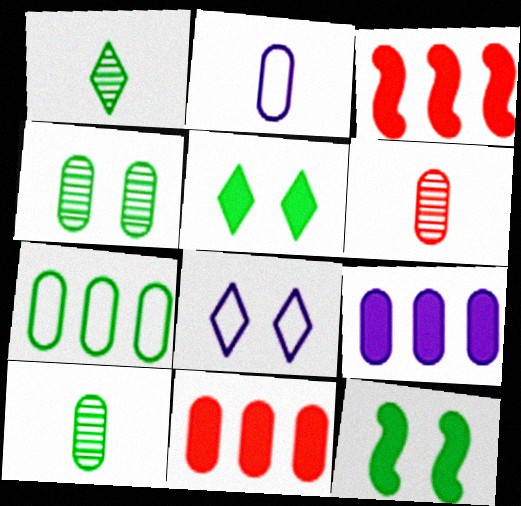[[1, 7, 12], 
[2, 4, 11], 
[3, 8, 10]]